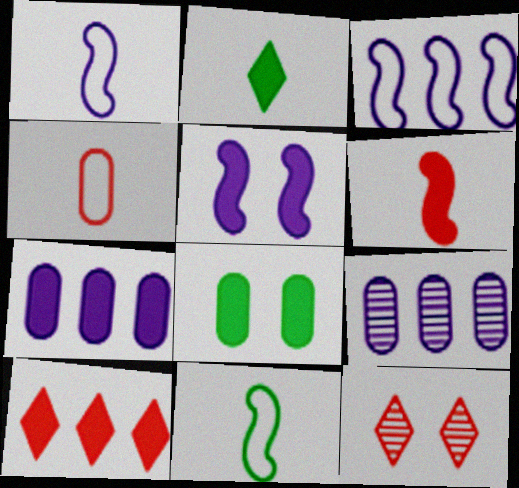[[4, 8, 9], 
[7, 11, 12]]